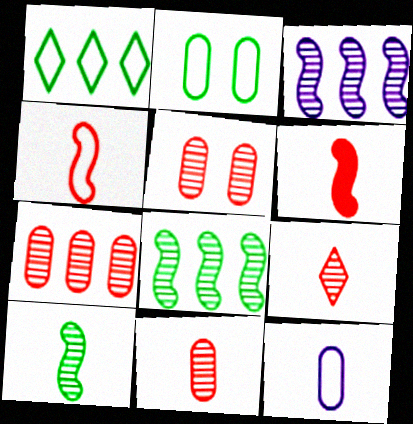[[5, 7, 11]]